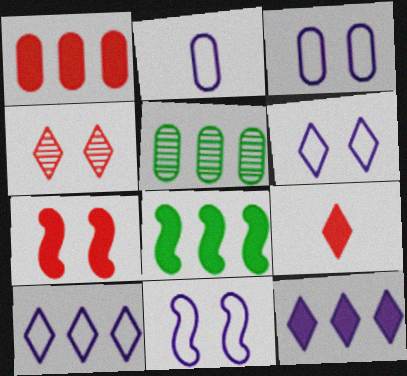[[1, 7, 9], 
[1, 8, 12], 
[2, 4, 8], 
[2, 10, 11], 
[3, 6, 11], 
[5, 9, 11]]